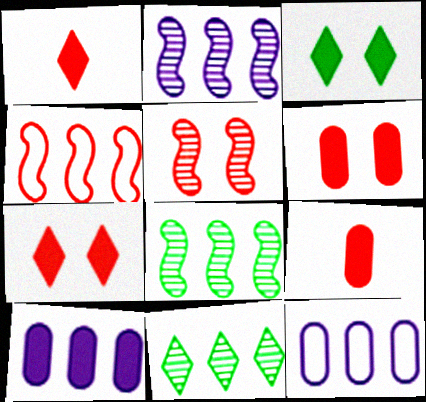[[4, 10, 11]]